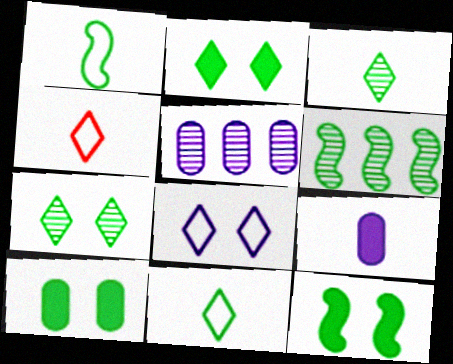[[1, 6, 12], 
[2, 10, 12], 
[4, 5, 12], 
[6, 10, 11]]